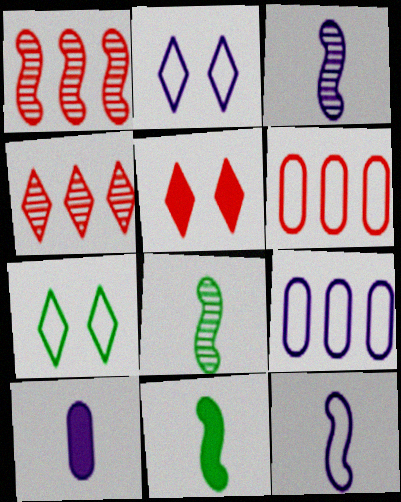[[1, 7, 10], 
[2, 9, 12], 
[5, 8, 9], 
[6, 7, 12]]